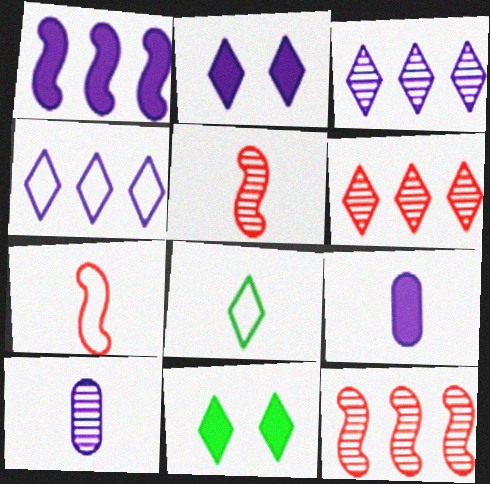[[1, 2, 9], 
[2, 6, 8], 
[5, 8, 9]]